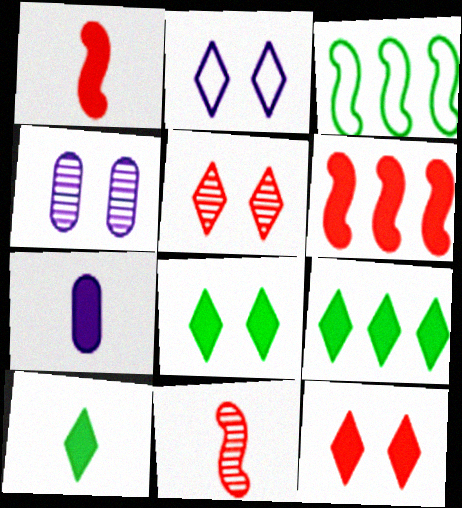[[1, 7, 10], 
[2, 5, 8], 
[3, 5, 7], 
[6, 7, 8], 
[8, 9, 10]]